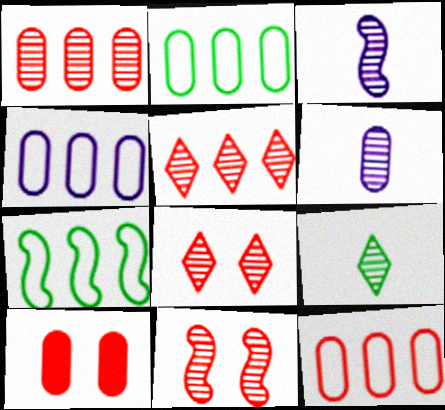[[2, 4, 12], 
[2, 6, 10]]